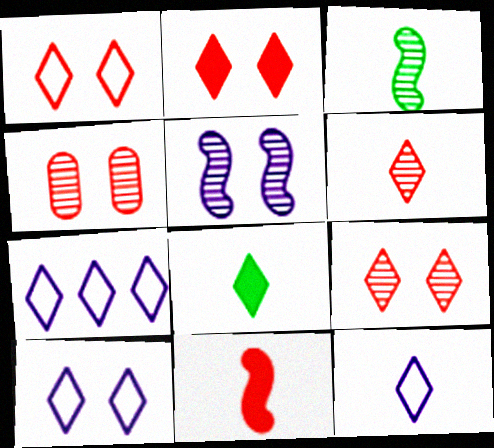[[1, 2, 9], 
[6, 8, 12], 
[7, 8, 9], 
[7, 10, 12]]